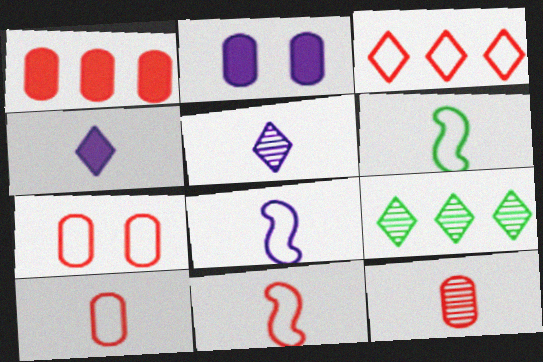[[1, 7, 12], 
[2, 9, 11], 
[3, 7, 11], 
[4, 6, 12], 
[6, 8, 11]]